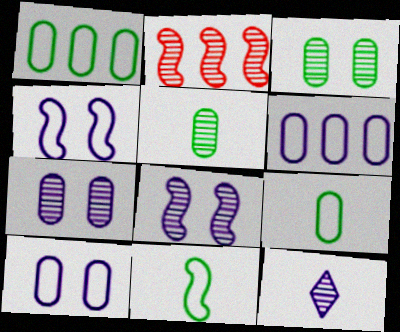[[2, 3, 12]]